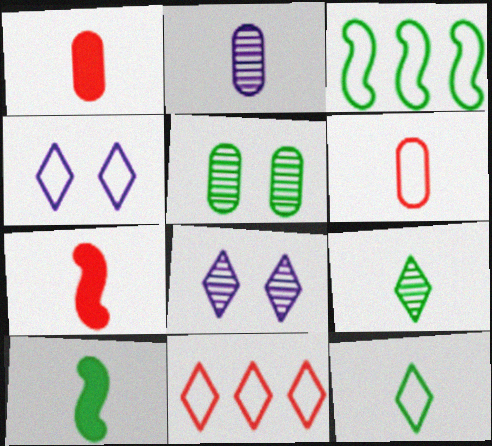[[1, 3, 8], 
[2, 7, 12], 
[3, 4, 6], 
[4, 11, 12]]